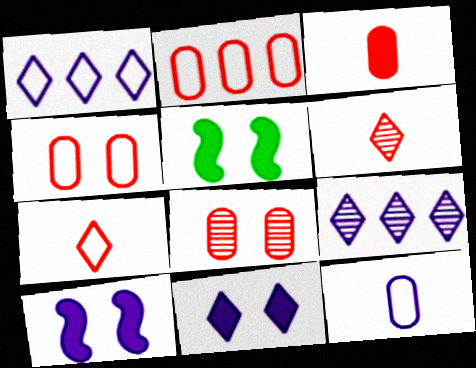[[2, 3, 8], 
[9, 10, 12]]